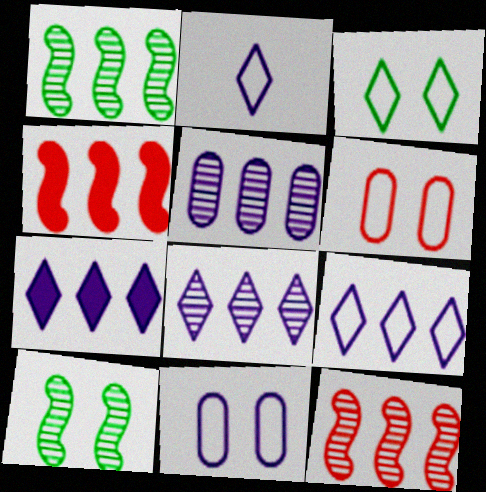[[7, 8, 9]]